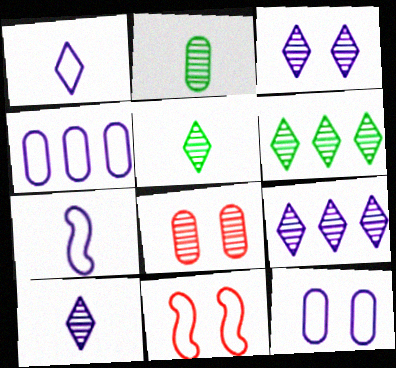[[3, 9, 10]]